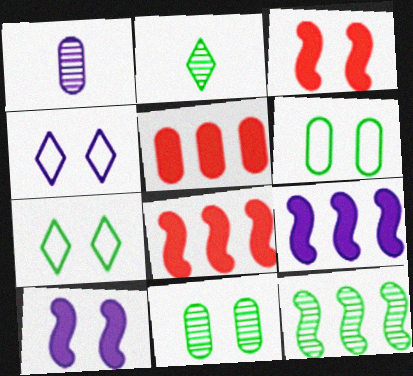[[1, 4, 9], 
[1, 5, 6], 
[1, 7, 8], 
[2, 11, 12], 
[3, 4, 11]]